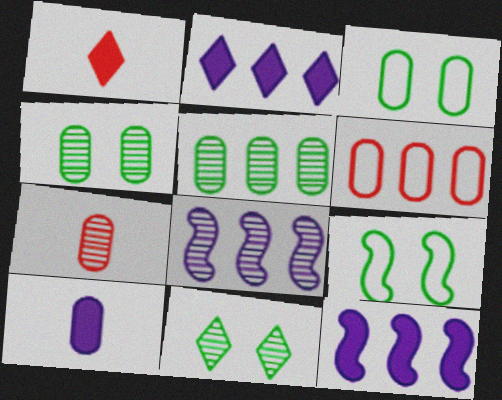[[1, 3, 8], 
[2, 7, 9], 
[4, 6, 10], 
[7, 8, 11]]